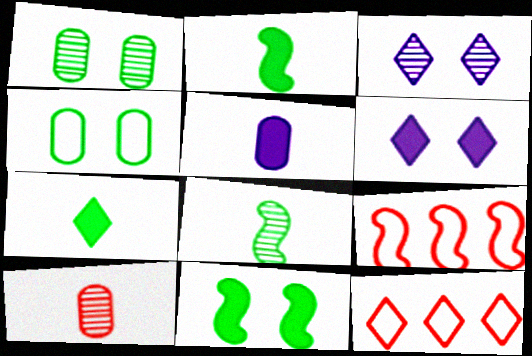[[3, 7, 12]]